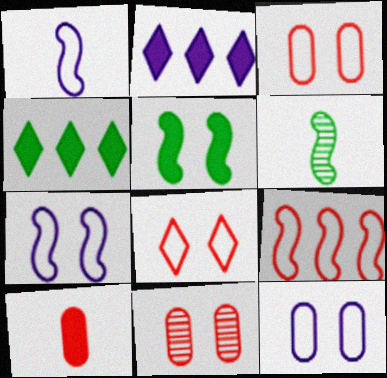[[1, 4, 11], 
[2, 3, 6], 
[2, 5, 10]]